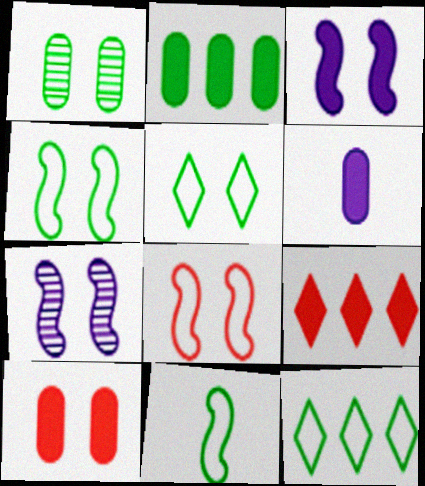[[2, 6, 10], 
[5, 7, 10]]